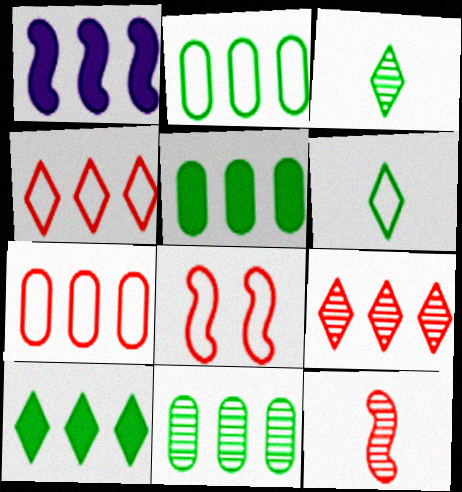[[1, 2, 9], 
[1, 4, 11], 
[2, 5, 11]]